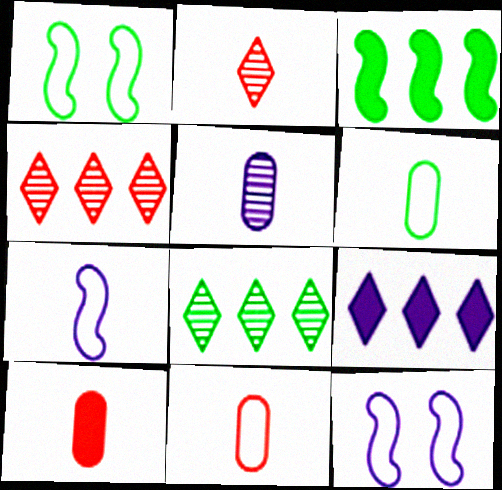[[5, 6, 10], 
[5, 9, 12], 
[8, 10, 12]]